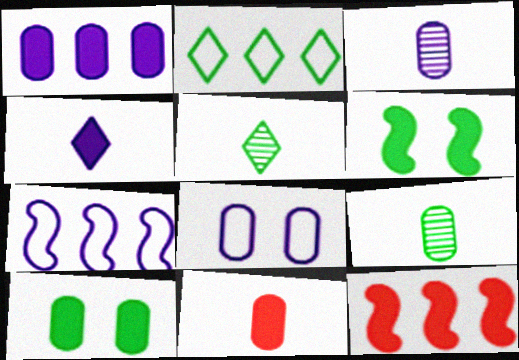[[1, 3, 8], 
[1, 10, 11], 
[2, 6, 9], 
[4, 10, 12], 
[5, 8, 12]]